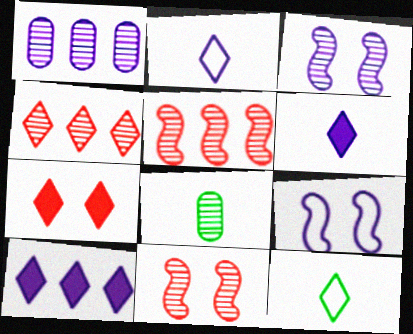[[1, 6, 9], 
[3, 4, 8]]